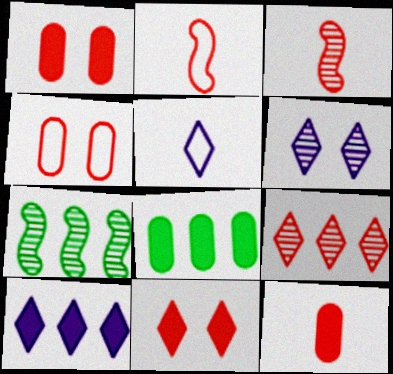[[1, 2, 9], 
[1, 5, 7], 
[2, 6, 8], 
[5, 6, 10]]